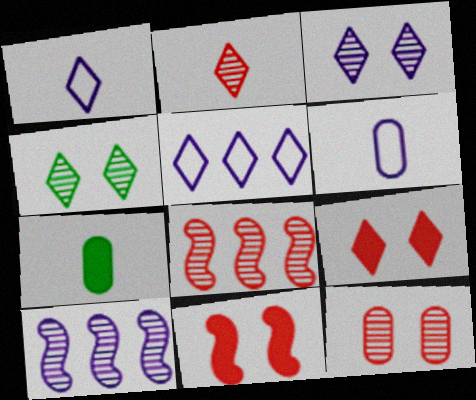[[2, 8, 12]]